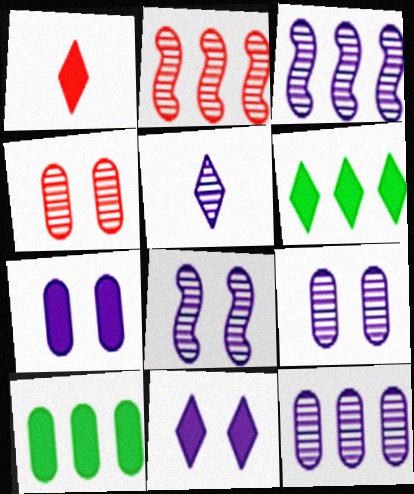[[1, 6, 11], 
[3, 5, 9], 
[5, 8, 12]]